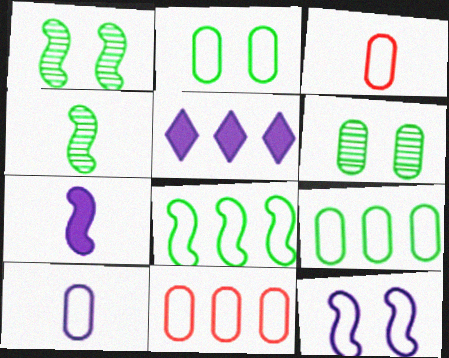[[1, 3, 5], 
[2, 10, 11]]